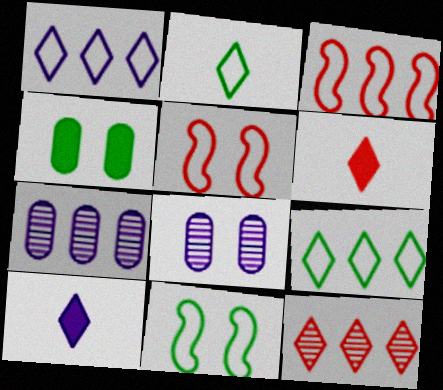[[6, 7, 11]]